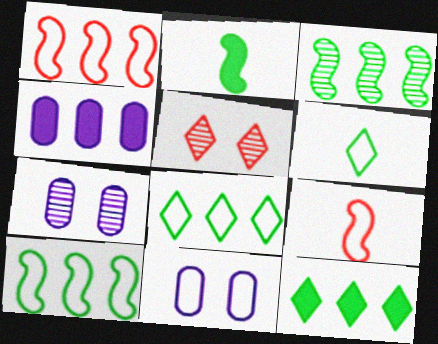[[1, 6, 11], 
[7, 9, 12], 
[8, 9, 11]]